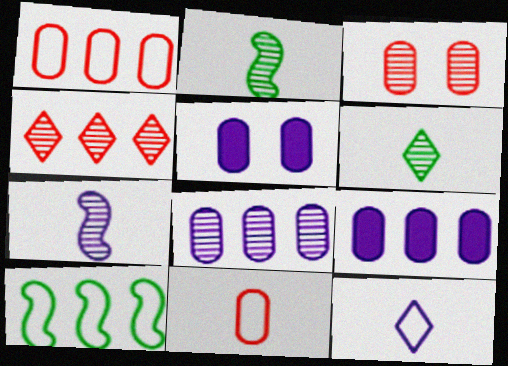[[4, 9, 10]]